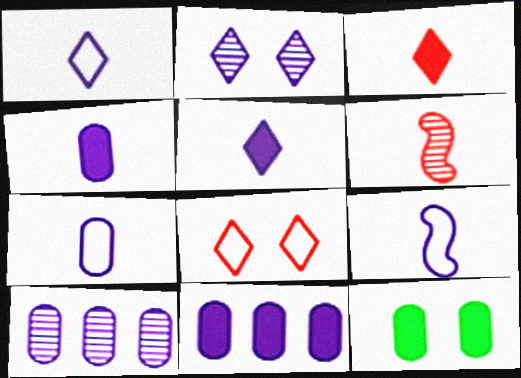[[1, 7, 9], 
[2, 9, 11]]